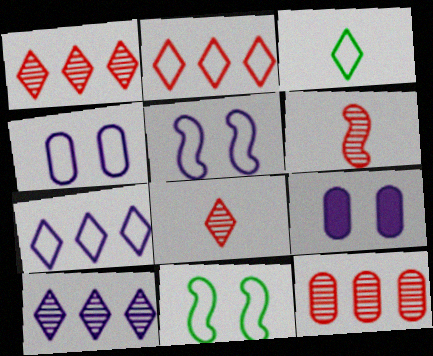[]